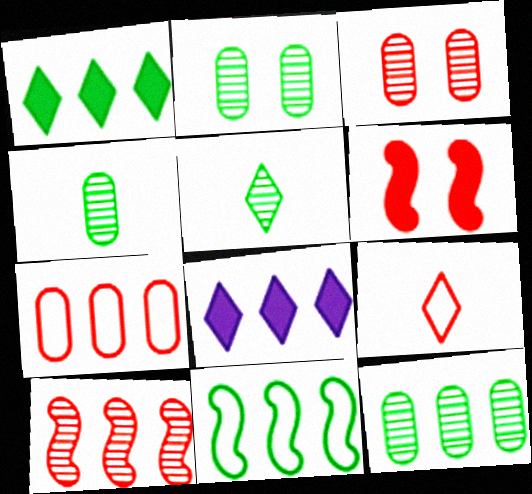[[1, 11, 12], 
[2, 4, 12]]